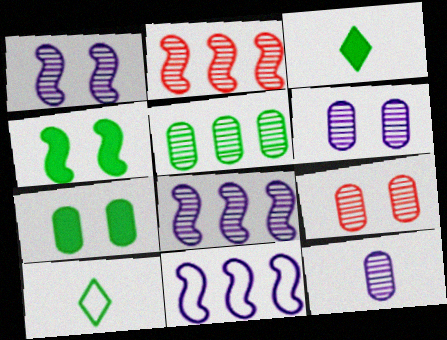[[3, 9, 11], 
[4, 5, 10], 
[5, 9, 12]]